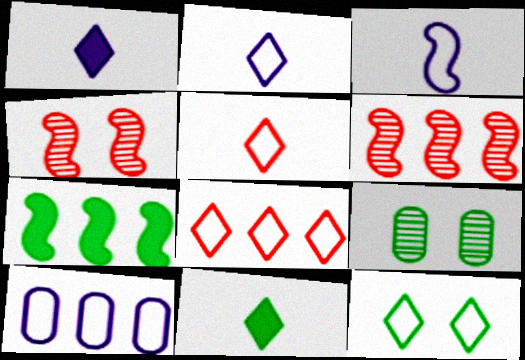[[2, 8, 12], 
[3, 4, 7], 
[4, 10, 11]]